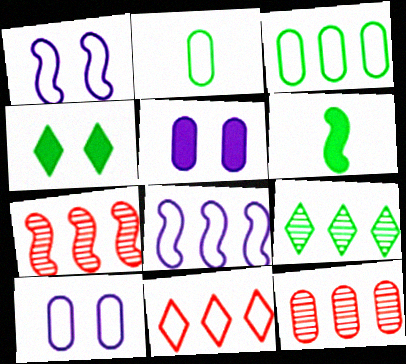[[1, 2, 11], 
[1, 6, 7], 
[2, 5, 12], 
[3, 8, 11]]